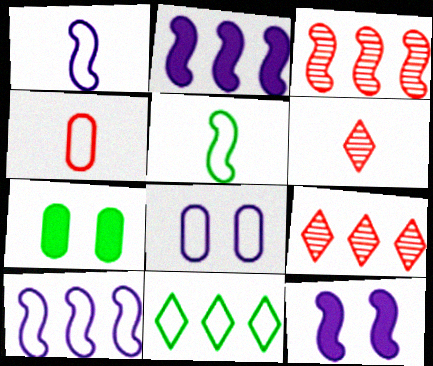[[1, 7, 9], 
[3, 5, 12], 
[6, 7, 10]]